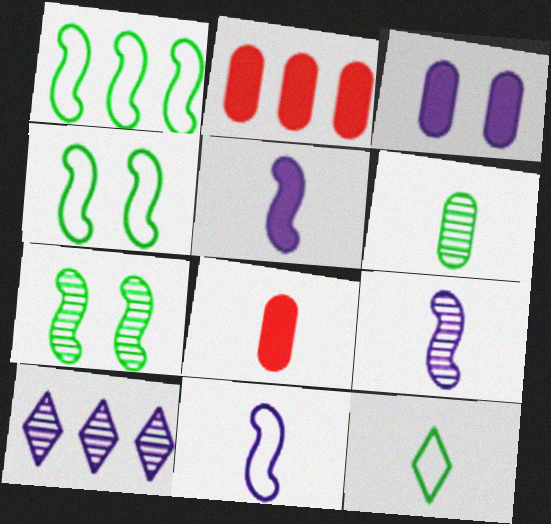[[1, 2, 10], 
[3, 10, 11], 
[4, 8, 10], 
[5, 9, 11], 
[8, 9, 12]]